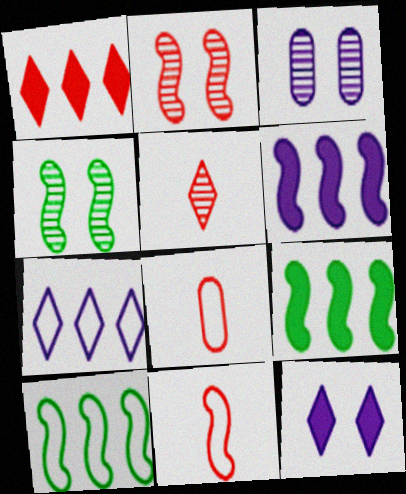[[1, 2, 8], 
[4, 6, 11]]